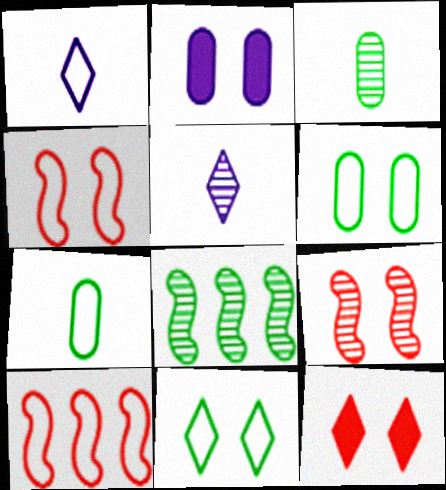[[1, 6, 10], 
[2, 9, 11]]